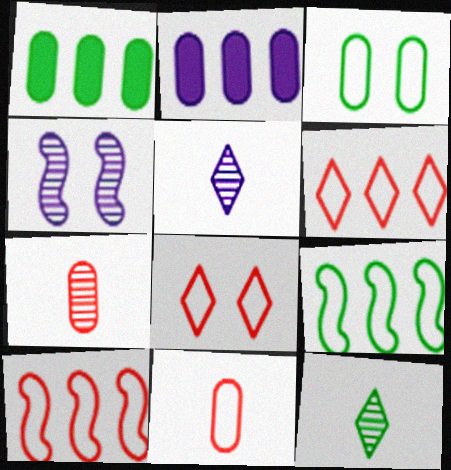[[2, 3, 7], 
[8, 10, 11]]